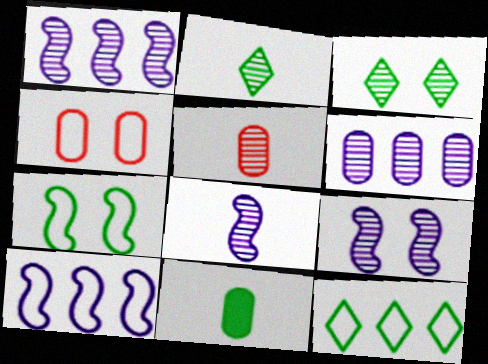[[1, 3, 5], 
[1, 8, 9], 
[2, 5, 8], 
[4, 6, 11]]